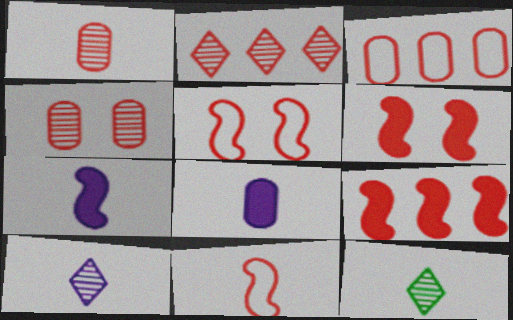[[2, 3, 9], 
[8, 11, 12]]